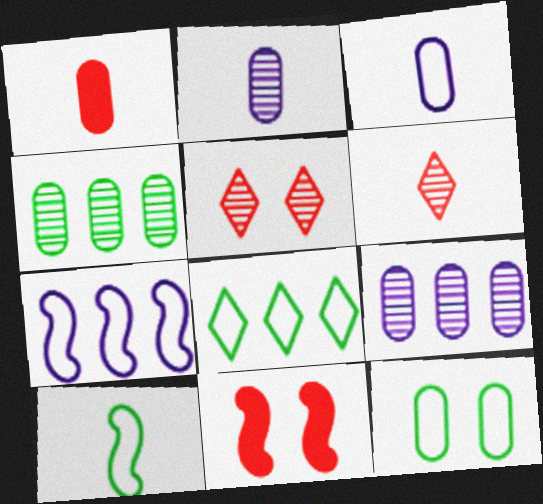[[1, 9, 12], 
[2, 8, 11], 
[8, 10, 12]]